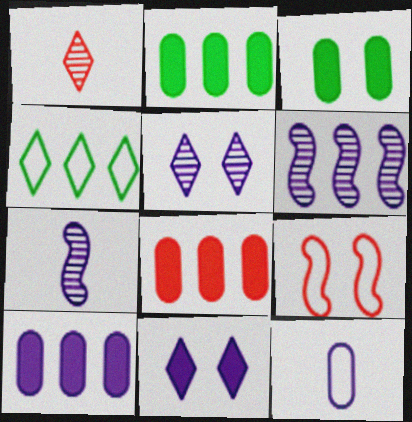[[1, 4, 11], 
[1, 8, 9], 
[2, 8, 10], 
[3, 5, 9], 
[4, 6, 8], 
[4, 9, 12], 
[6, 11, 12]]